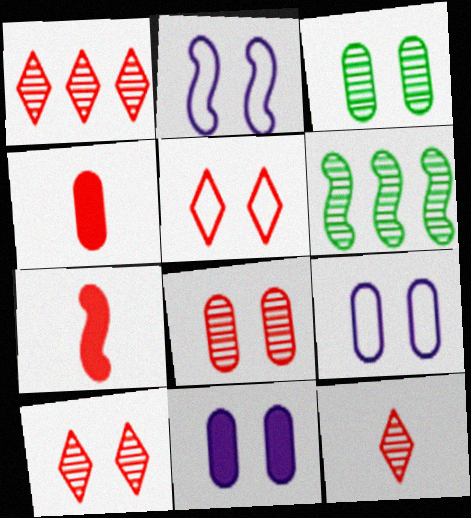[[1, 10, 12], 
[2, 6, 7]]